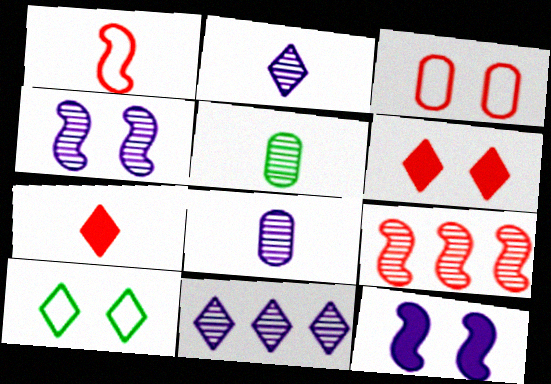[[3, 7, 9], 
[4, 8, 11], 
[7, 10, 11]]